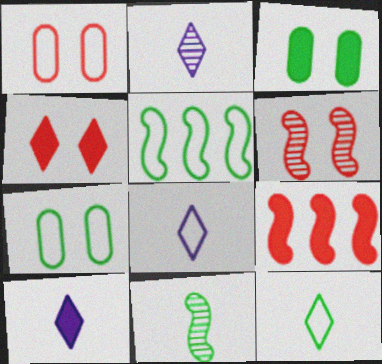[[1, 4, 6], 
[1, 5, 8], 
[2, 7, 9], 
[2, 8, 10], 
[3, 9, 10], 
[5, 7, 12]]